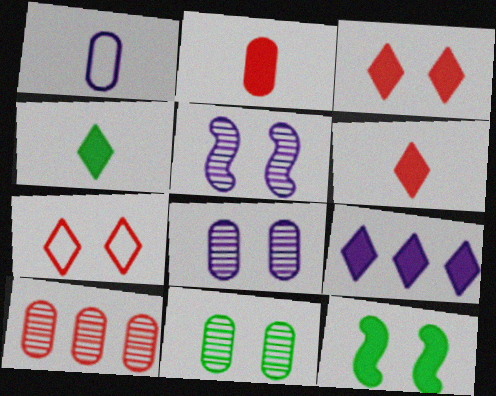[[1, 5, 9], 
[2, 9, 12], 
[3, 4, 9], 
[7, 8, 12]]